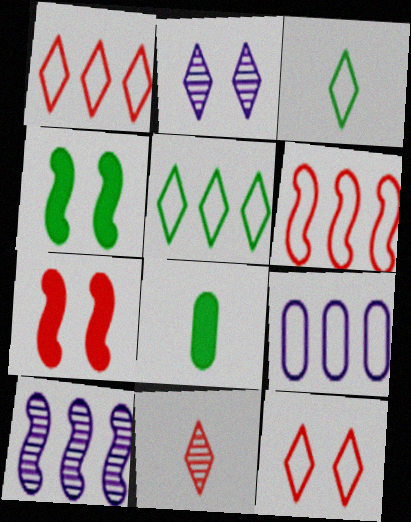[[2, 6, 8], 
[4, 9, 11], 
[5, 6, 9], 
[8, 10, 12]]